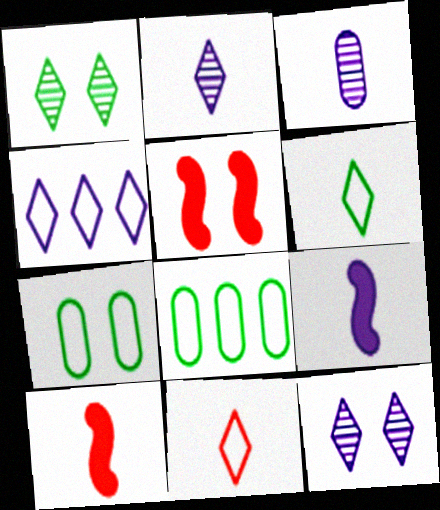[[2, 5, 8], 
[3, 6, 10], 
[5, 7, 12], 
[8, 10, 12]]